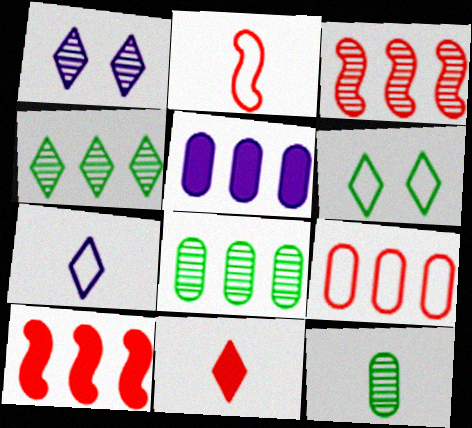[[1, 3, 12], 
[5, 8, 9]]